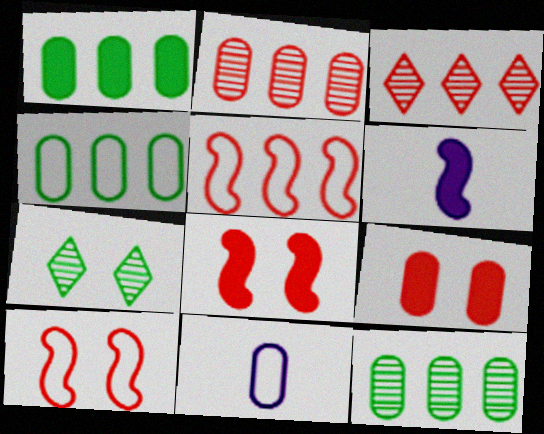[[1, 4, 12], 
[9, 11, 12]]